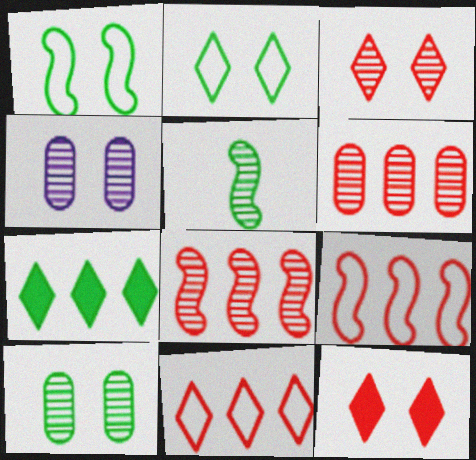[[1, 4, 12]]